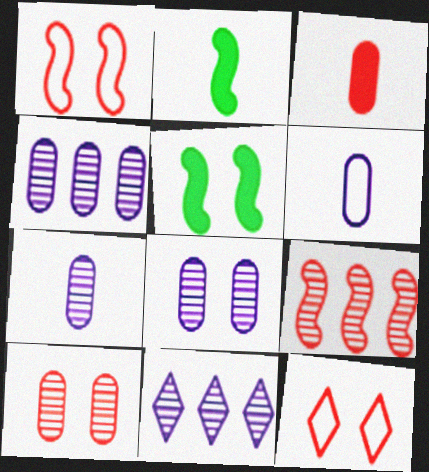[[2, 4, 12], 
[3, 9, 12], 
[4, 7, 8], 
[5, 8, 12]]